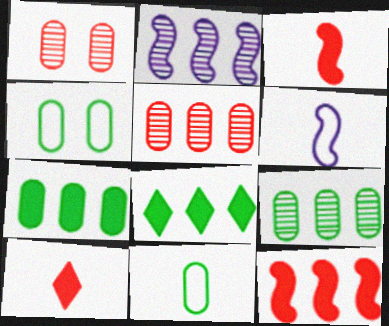[[1, 6, 8], 
[2, 4, 10]]